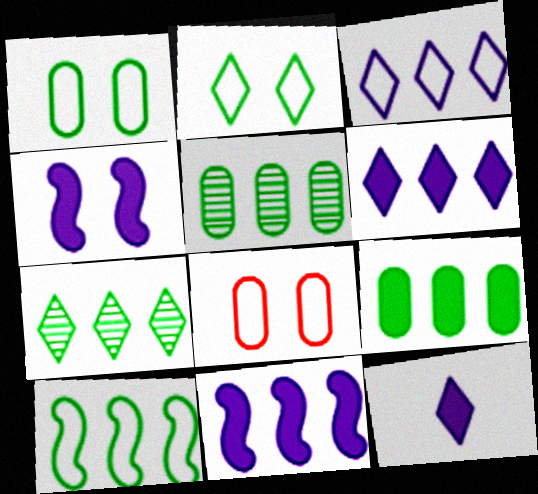[[7, 9, 10]]